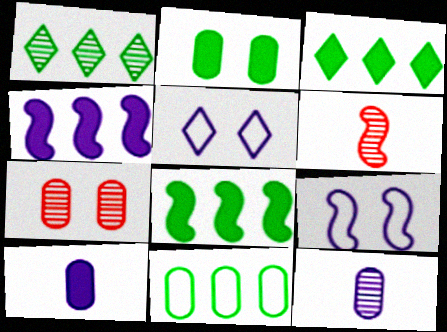[[1, 8, 11], 
[4, 5, 12], 
[6, 8, 9], 
[7, 10, 11]]